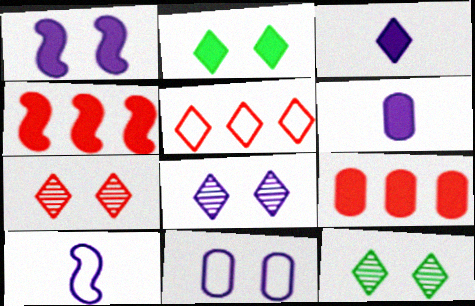[[1, 8, 11], 
[2, 4, 6], 
[3, 5, 12], 
[7, 8, 12], 
[9, 10, 12]]